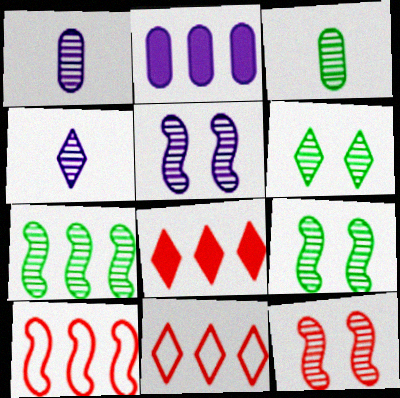[[2, 7, 11], 
[3, 6, 7], 
[5, 9, 12]]